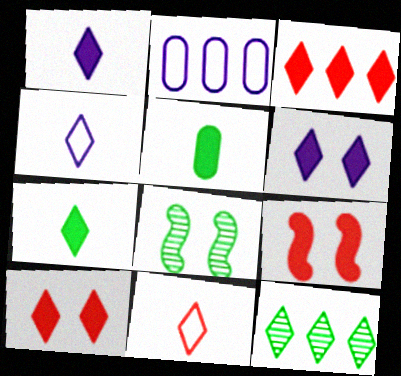[[3, 6, 7], 
[4, 10, 12], 
[6, 11, 12]]